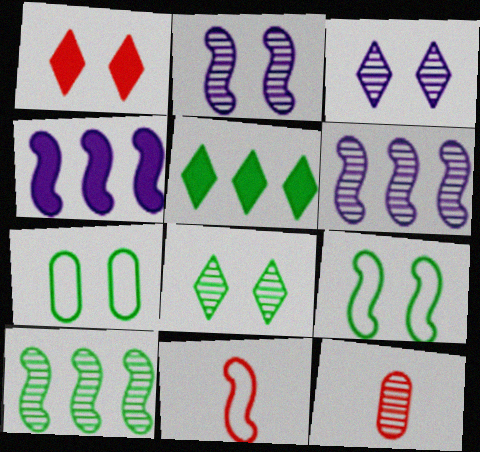[[1, 2, 7], 
[3, 10, 12], 
[6, 8, 12]]